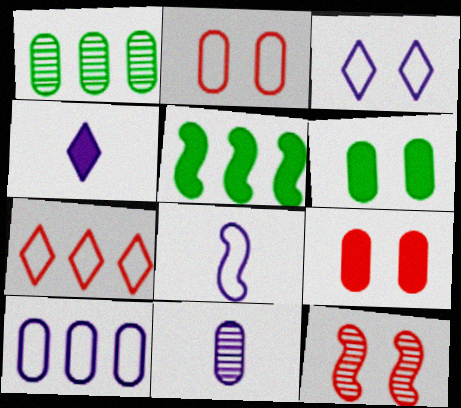[[3, 6, 12], 
[3, 8, 10], 
[4, 5, 9], 
[4, 8, 11], 
[5, 8, 12]]